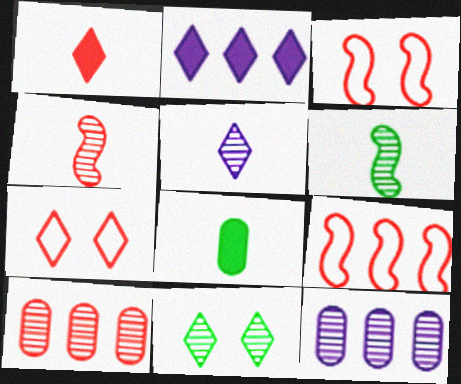[[1, 3, 10], 
[4, 11, 12]]